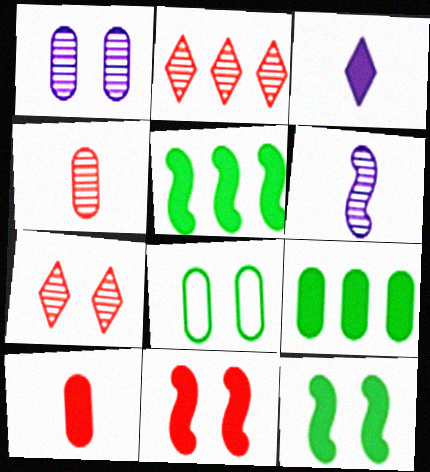[[3, 9, 11]]